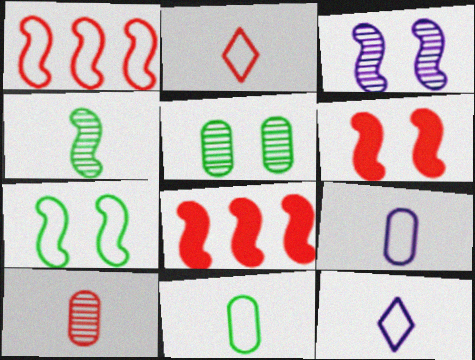[[3, 6, 7], 
[5, 8, 12]]